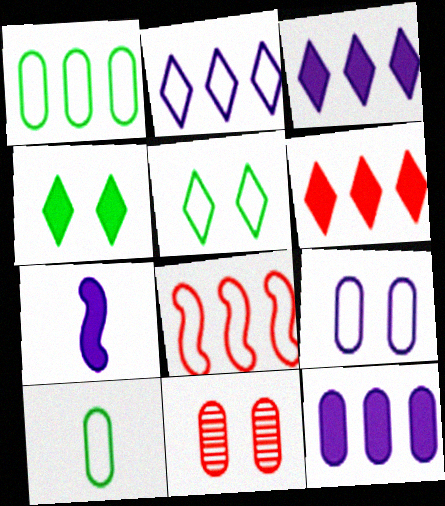[[1, 2, 8], 
[10, 11, 12]]